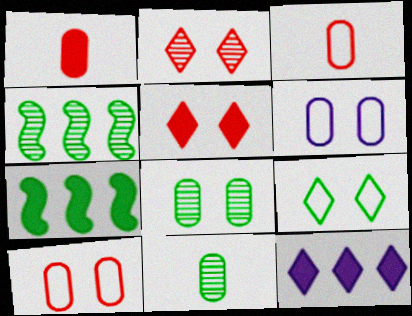[[7, 9, 11]]